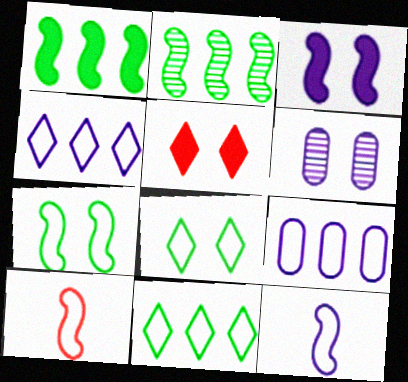[[2, 3, 10], 
[5, 6, 7], 
[8, 9, 10]]